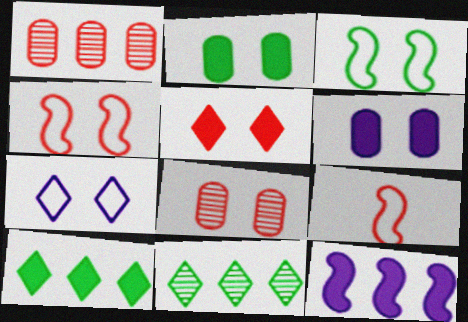[[1, 5, 9], 
[4, 5, 8], 
[6, 9, 11]]